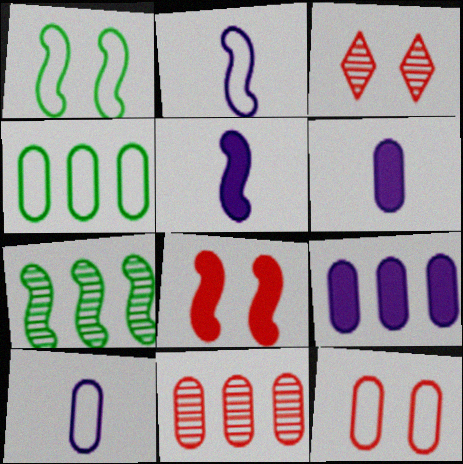[[2, 7, 8], 
[3, 4, 5], 
[3, 8, 12], 
[4, 9, 11], 
[4, 10, 12]]